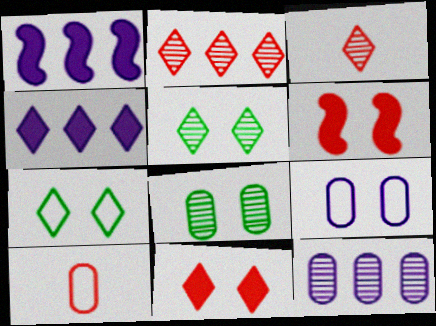[[1, 5, 10], 
[2, 6, 10], 
[3, 4, 7], 
[5, 6, 9]]